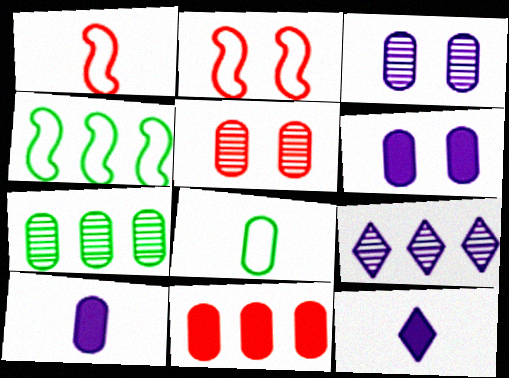[[2, 7, 12], 
[3, 8, 11], 
[4, 5, 12], 
[4, 9, 11]]